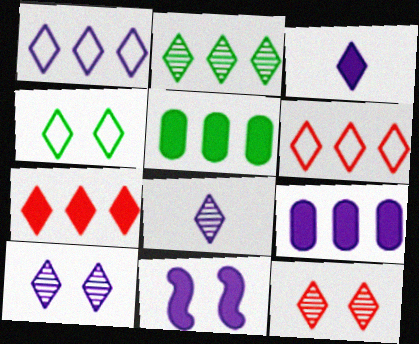[[1, 2, 7], 
[1, 3, 10], 
[2, 8, 12], 
[3, 9, 11], 
[4, 7, 8]]